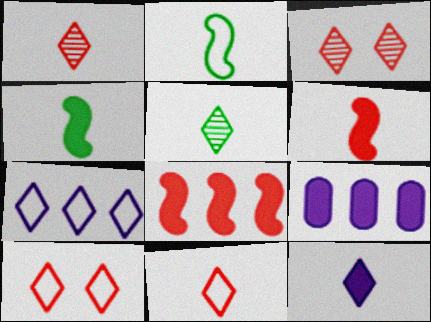[[2, 3, 9], 
[5, 11, 12]]